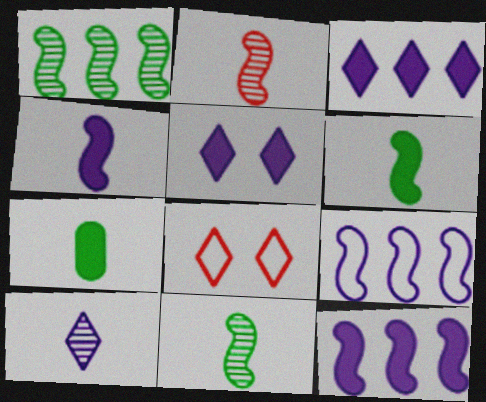[]